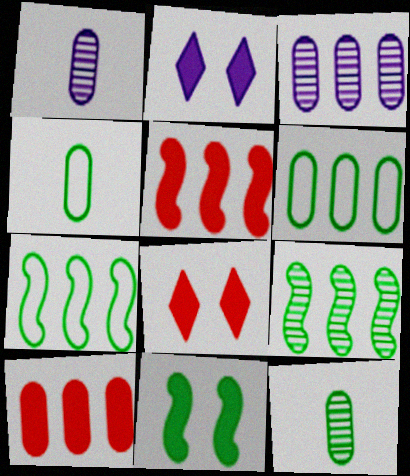[[1, 7, 8], 
[3, 6, 10]]